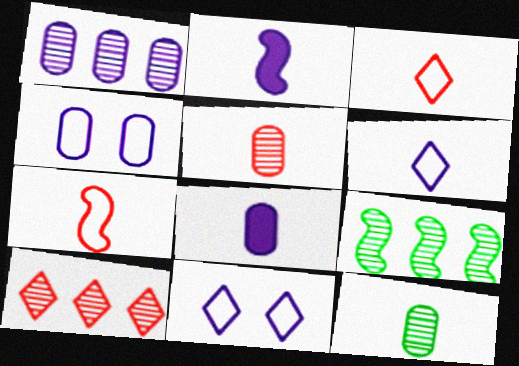[[1, 2, 11], 
[1, 4, 8], 
[1, 9, 10], 
[2, 3, 12]]